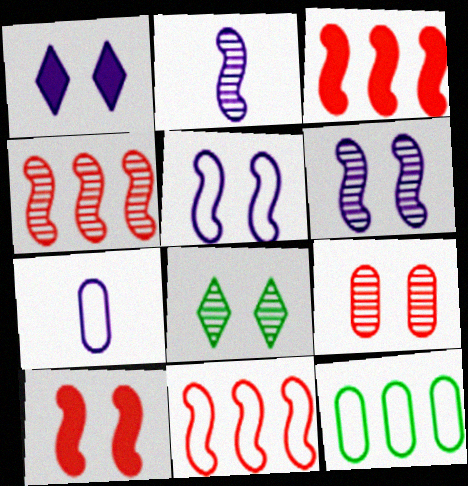[[3, 4, 11], 
[3, 7, 8], 
[6, 8, 9]]